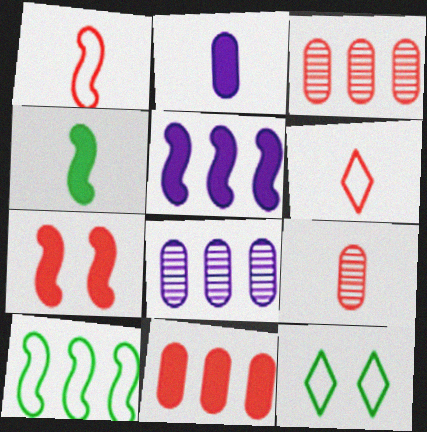[[3, 6, 7], 
[4, 5, 7], 
[5, 9, 12]]